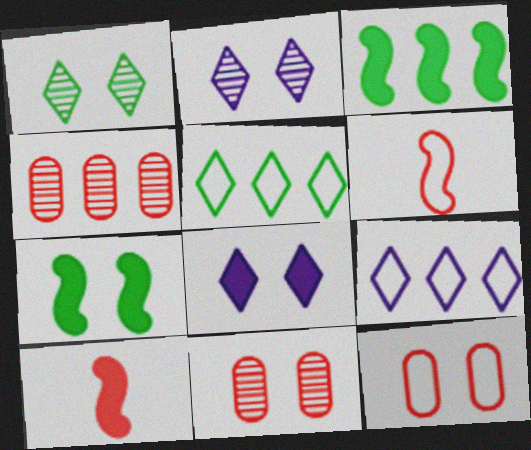[[2, 7, 12], 
[3, 4, 9]]